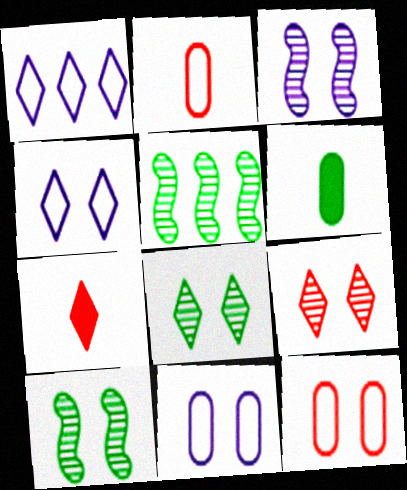[[1, 7, 8], 
[5, 7, 11]]